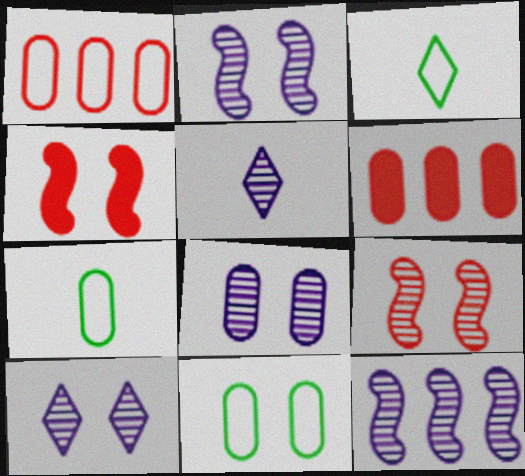[[2, 3, 6], 
[2, 8, 10], 
[4, 10, 11], 
[5, 8, 12], 
[6, 7, 8]]